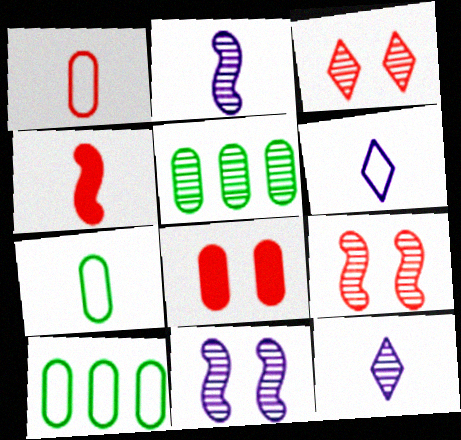[[2, 3, 5], 
[4, 7, 12], 
[5, 9, 12]]